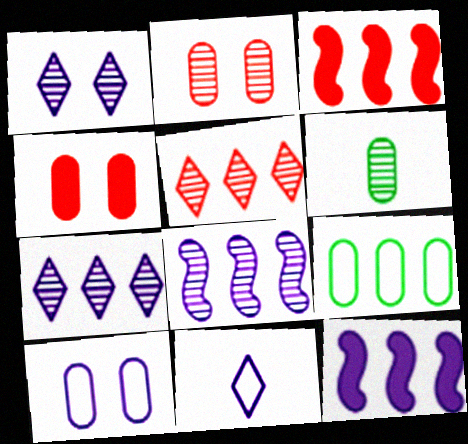[[3, 7, 9], 
[5, 9, 12]]